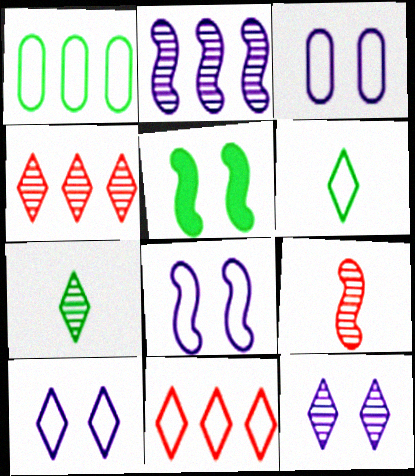[[1, 5, 7], 
[3, 8, 10], 
[4, 7, 12], 
[6, 10, 11]]